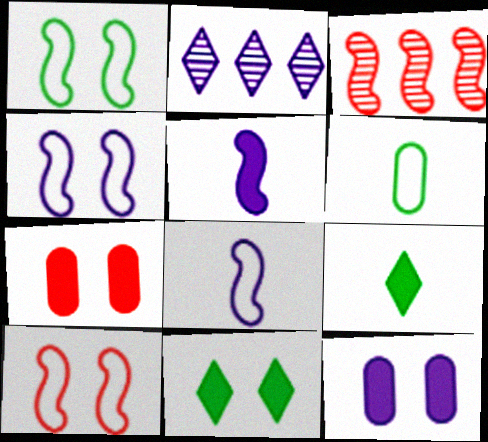[[1, 3, 5], 
[1, 4, 10], 
[2, 8, 12]]